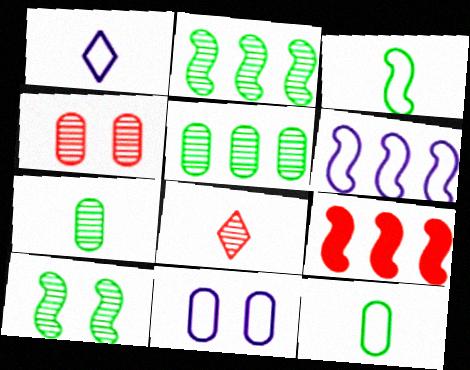[[1, 6, 11], 
[2, 6, 9]]